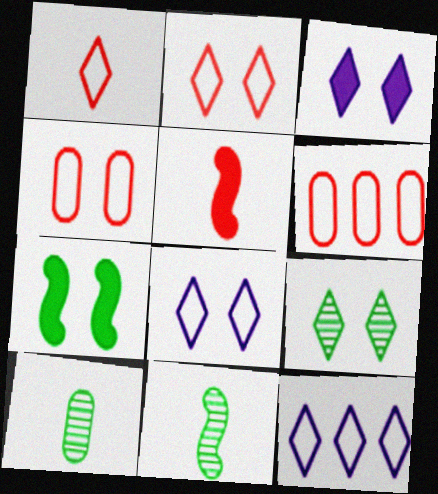[[2, 3, 9], 
[3, 6, 11]]